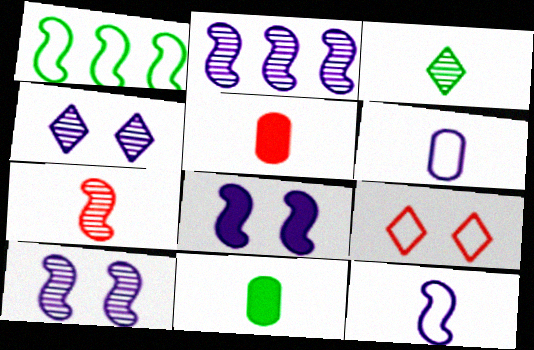[[1, 4, 5], 
[1, 6, 9], 
[1, 7, 8], 
[2, 8, 12], 
[2, 9, 11], 
[3, 5, 12]]